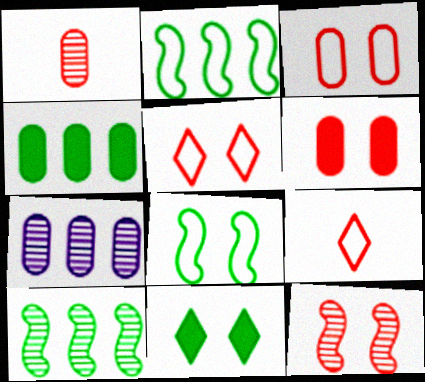[[5, 6, 12]]